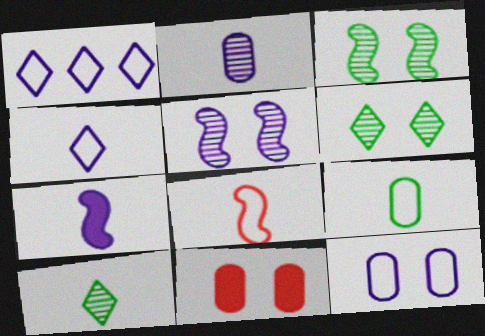[[2, 4, 7], 
[4, 8, 9]]